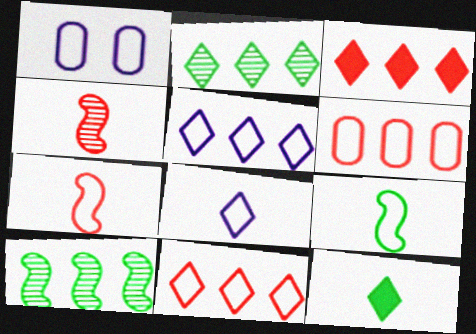[[1, 9, 11], 
[2, 3, 5]]